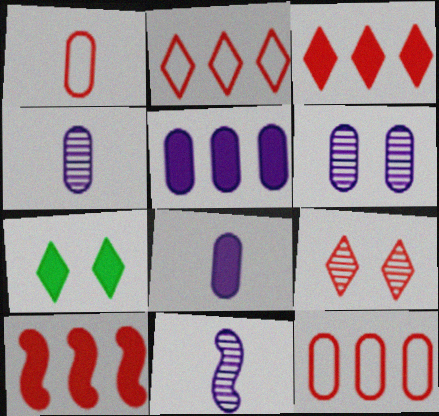[[1, 9, 10], 
[7, 8, 10], 
[7, 11, 12]]